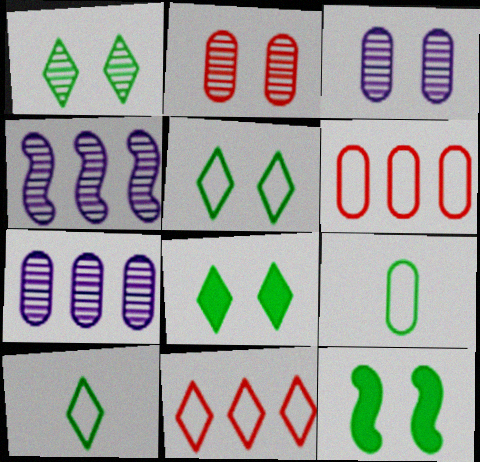[[1, 5, 8]]